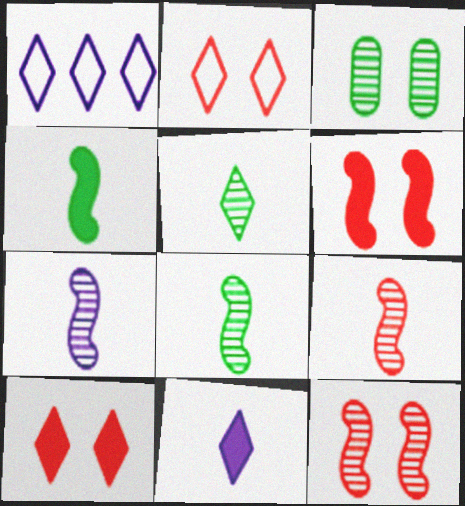[[1, 5, 10], 
[7, 8, 9]]